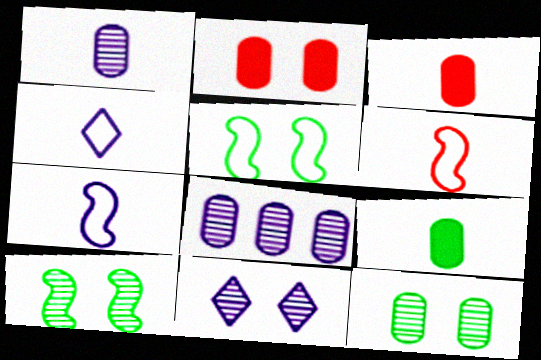[[2, 5, 11]]